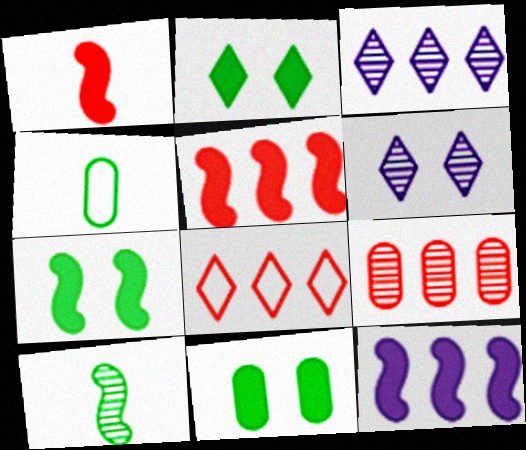[[1, 7, 12], 
[2, 7, 11], 
[4, 5, 6], 
[5, 8, 9], 
[6, 9, 10]]